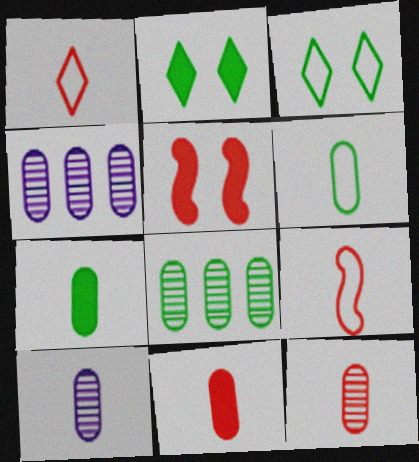[[2, 4, 9], 
[6, 10, 11]]